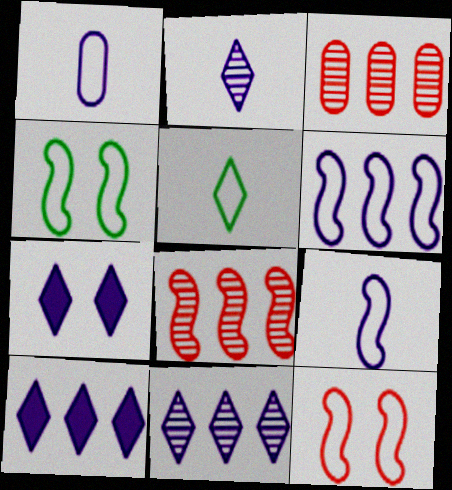[]